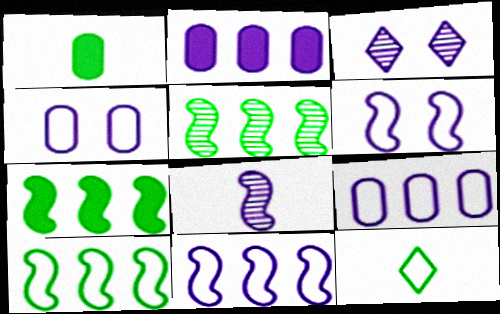[[5, 7, 10]]